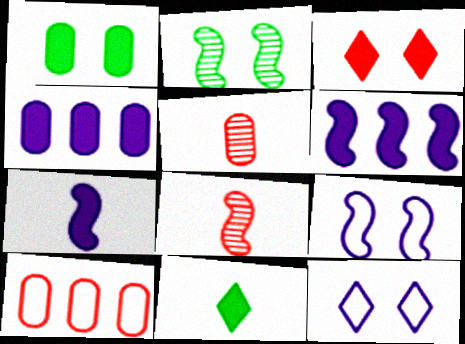[[3, 8, 10]]